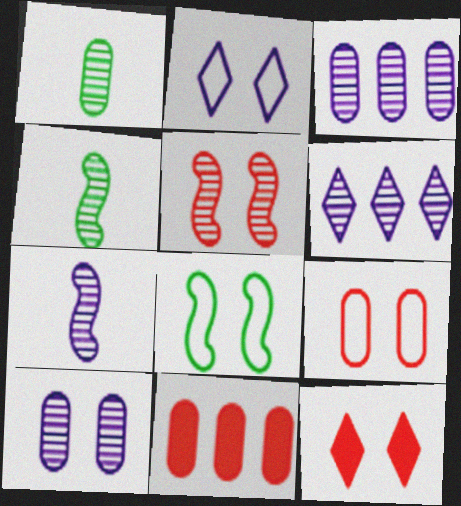[[1, 5, 6], 
[2, 4, 11], 
[2, 8, 9], 
[5, 9, 12], 
[6, 7, 10], 
[8, 10, 12]]